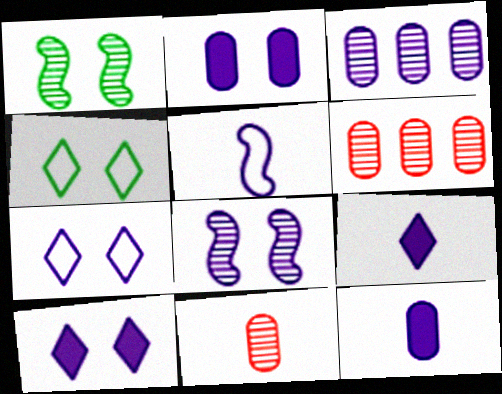[[2, 7, 8], 
[3, 5, 10]]